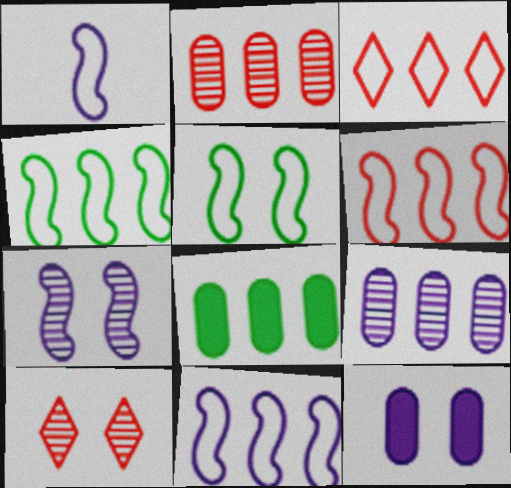[[1, 5, 6], 
[1, 8, 10], 
[4, 6, 11], 
[5, 10, 12]]